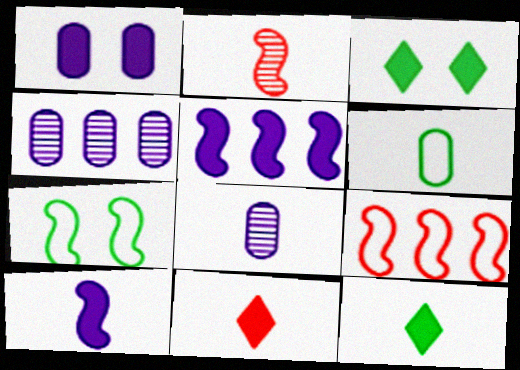[[2, 5, 7], 
[3, 8, 9], 
[4, 7, 11]]